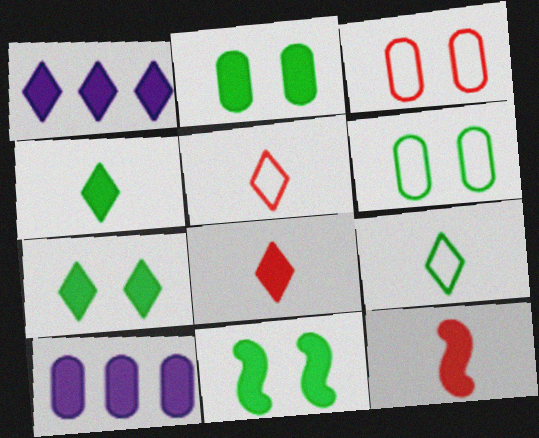[[1, 2, 12], 
[1, 7, 8], 
[2, 7, 11], 
[7, 10, 12], 
[8, 10, 11]]